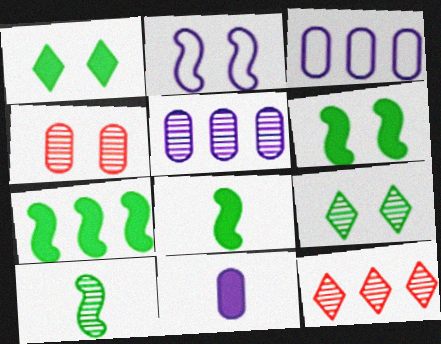[[1, 2, 4], 
[3, 7, 12], 
[6, 7, 8]]